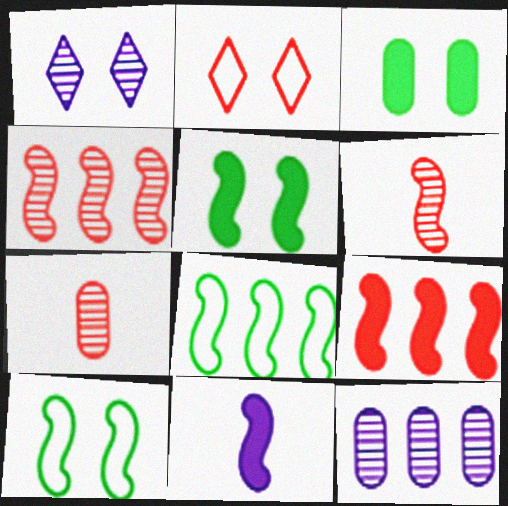[[2, 7, 9], 
[4, 10, 11], 
[5, 9, 11]]